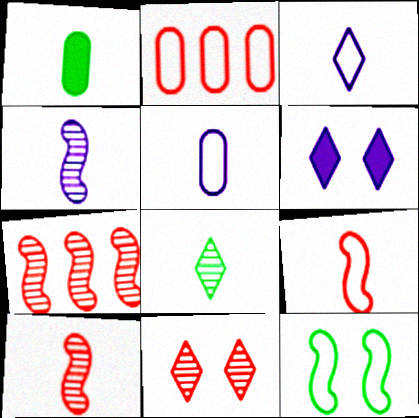[[1, 3, 10], 
[2, 3, 12]]